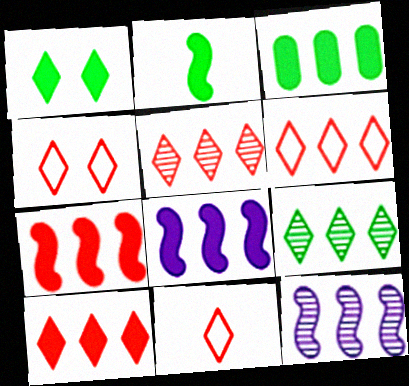[[1, 2, 3], 
[3, 6, 12], 
[3, 8, 10], 
[4, 6, 11], 
[5, 6, 10]]